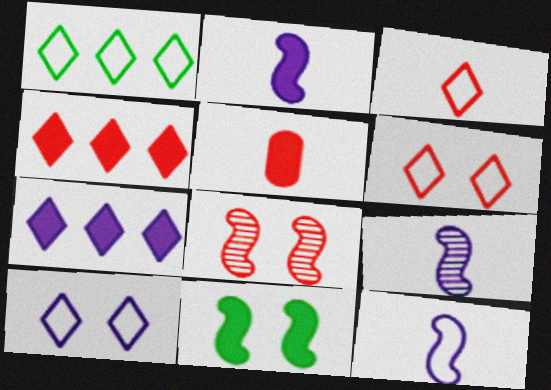[[1, 3, 10], 
[2, 9, 12], 
[5, 7, 11]]